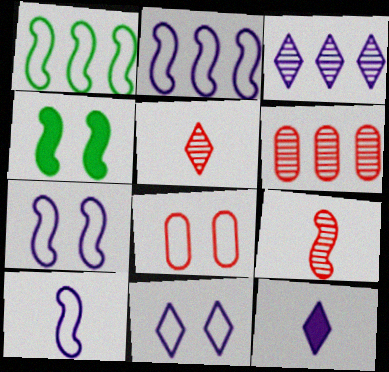[[2, 4, 9], 
[2, 7, 10], 
[3, 11, 12]]